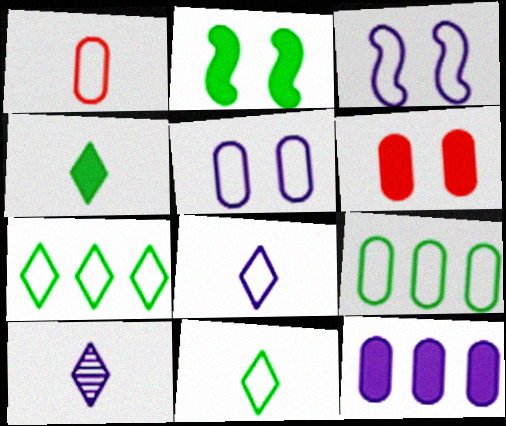[[1, 3, 7], 
[1, 5, 9], 
[3, 10, 12]]